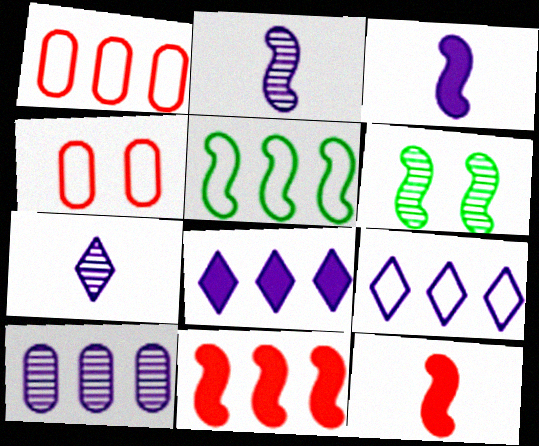[[1, 5, 9]]